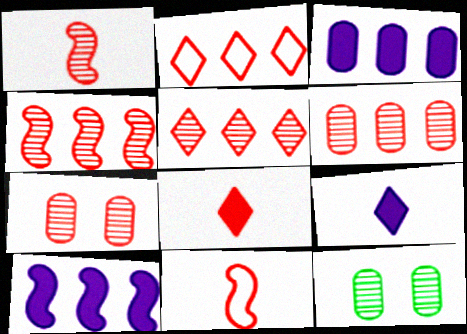[[1, 5, 7], 
[4, 5, 6]]